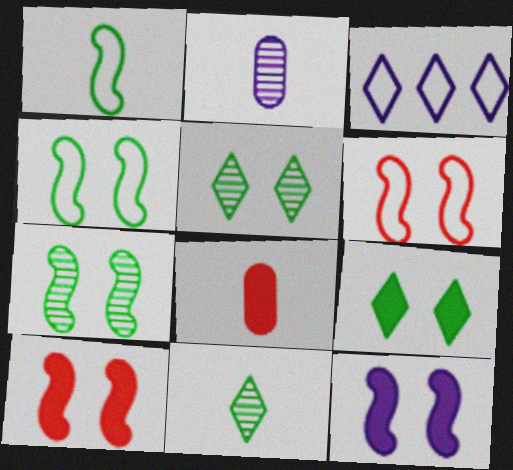[[2, 3, 12], 
[3, 7, 8], 
[6, 7, 12]]